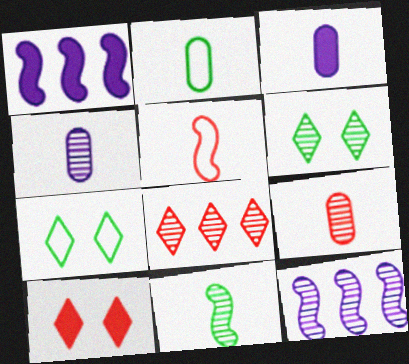[[1, 7, 9], 
[2, 3, 9], 
[2, 10, 12], 
[6, 9, 12]]